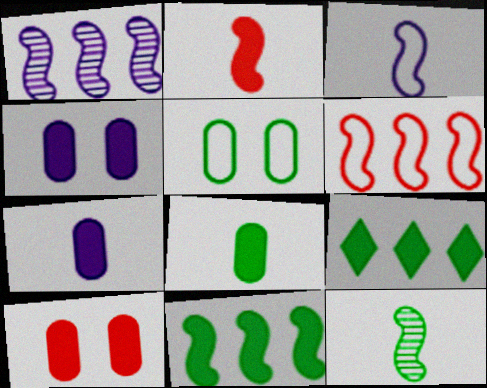[[1, 6, 11], 
[2, 3, 12], 
[2, 4, 9], 
[5, 9, 12]]